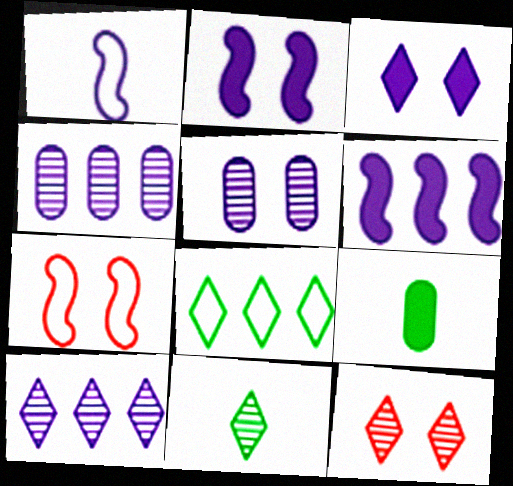[[1, 3, 4], 
[7, 9, 10], 
[10, 11, 12]]